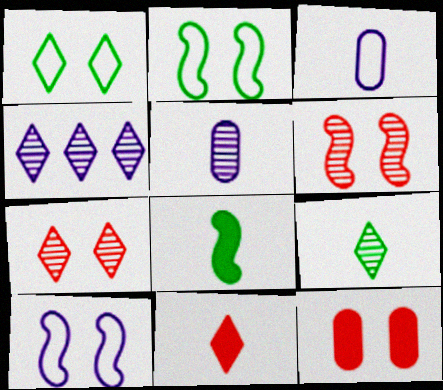[[1, 4, 11], 
[4, 7, 9]]